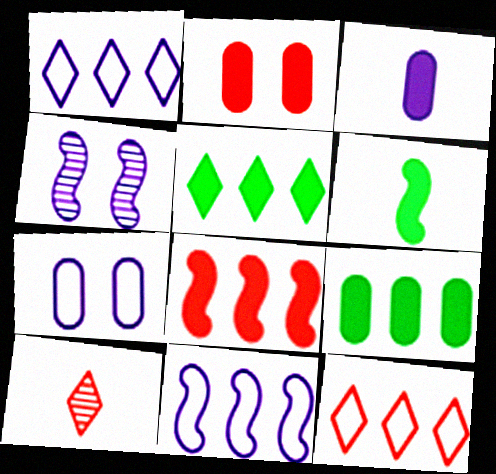[[1, 3, 4], 
[2, 3, 9]]